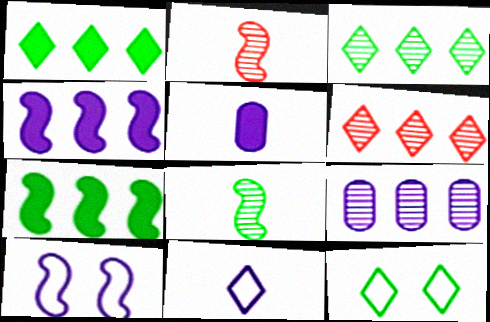[[2, 7, 10]]